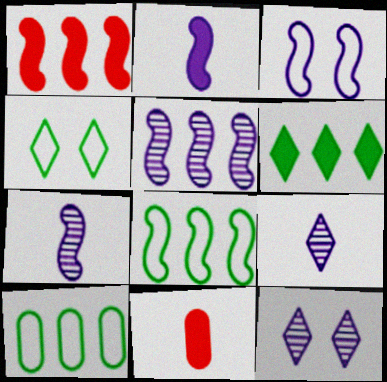[[1, 5, 8], 
[2, 3, 5], 
[4, 5, 11], 
[8, 11, 12]]